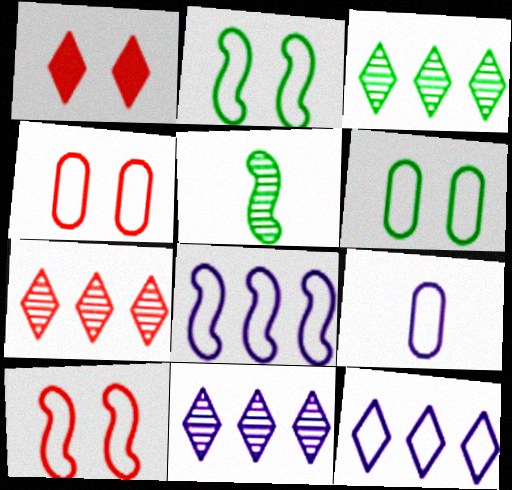[[3, 7, 11]]